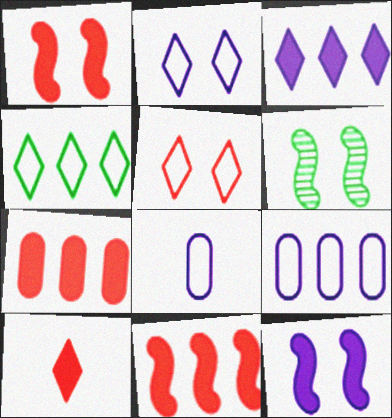[[1, 7, 10], 
[6, 9, 10]]